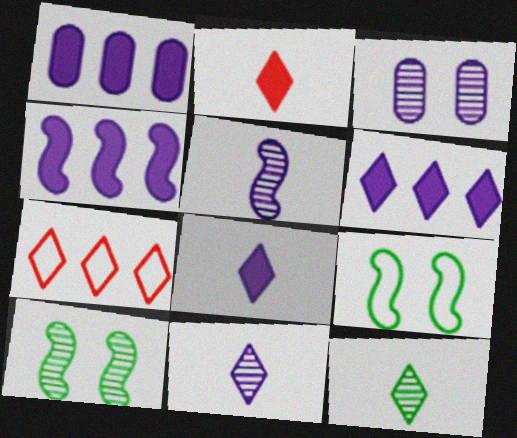[[1, 4, 6]]